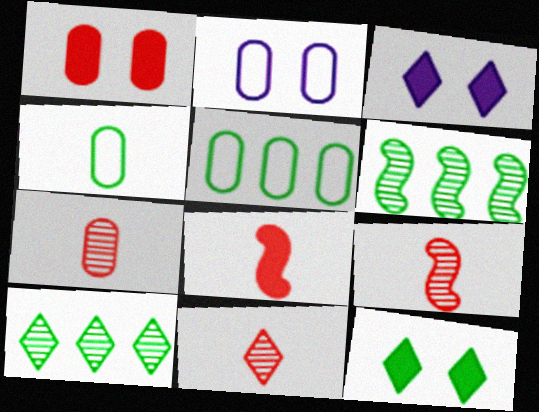[[2, 8, 10], 
[3, 5, 9], 
[4, 6, 12], 
[7, 9, 11]]